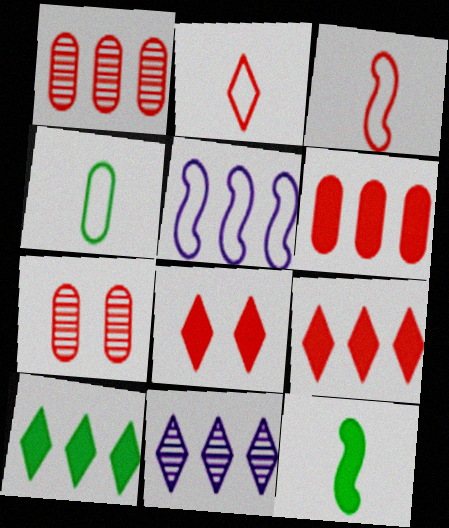[[1, 3, 8], 
[1, 5, 10], 
[3, 7, 9]]